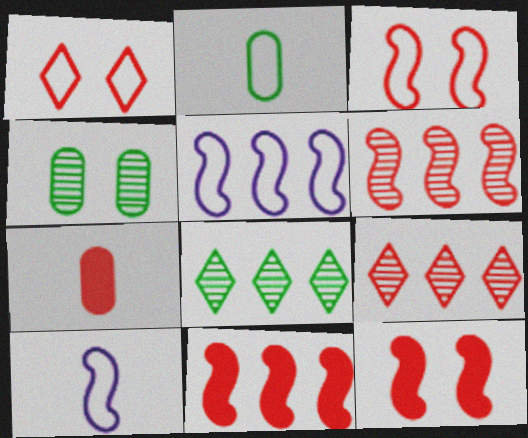[[1, 2, 5], 
[1, 6, 7], 
[3, 7, 9]]